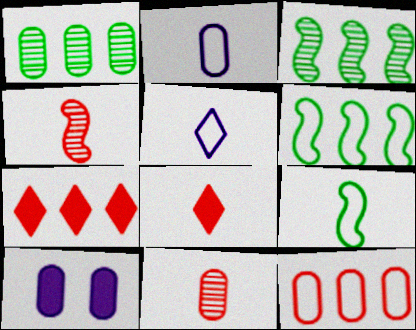[]